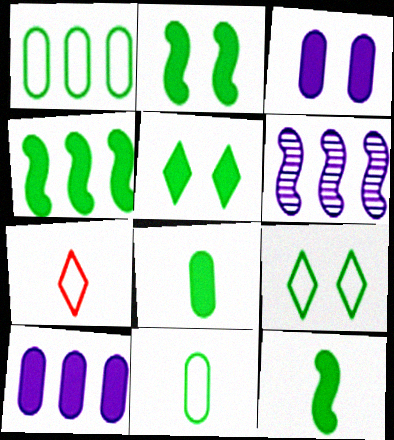[[2, 4, 12], 
[4, 5, 8]]